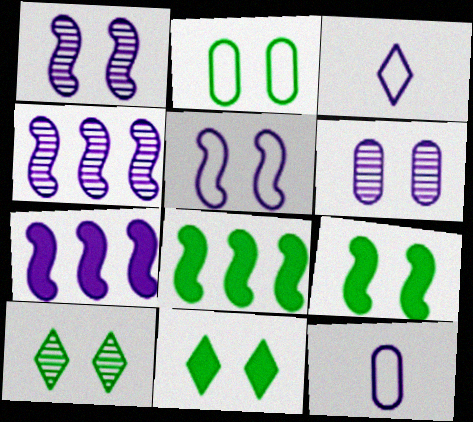[[2, 9, 10], 
[3, 6, 7]]